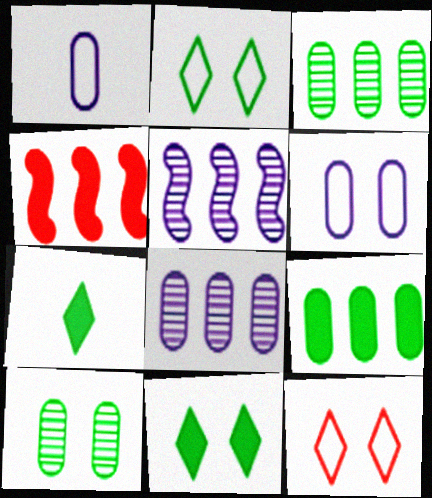[]